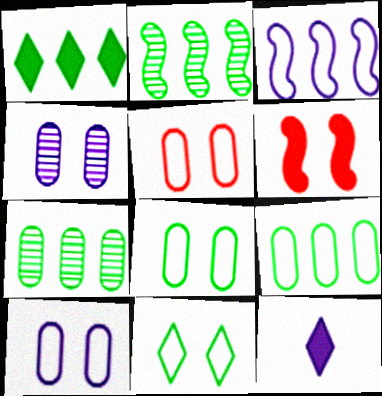[[1, 2, 9], 
[2, 5, 12], 
[3, 4, 12], 
[4, 6, 11], 
[5, 8, 10]]